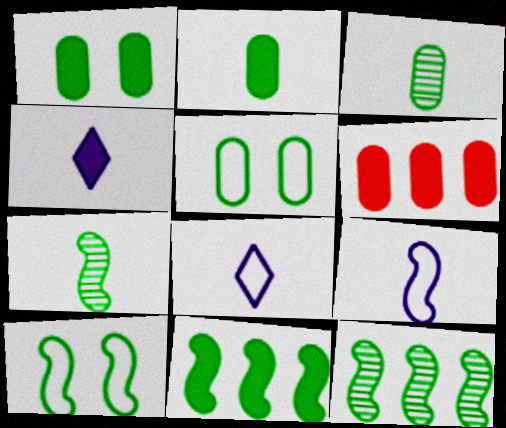[[7, 10, 11]]